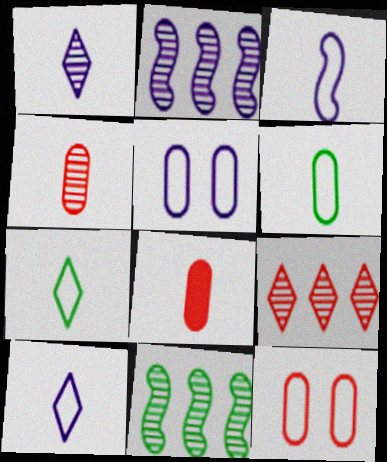[]